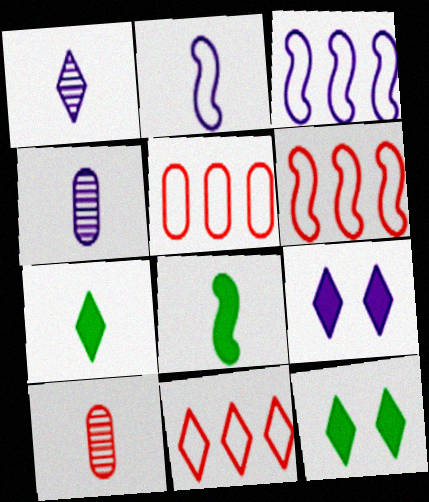[[1, 11, 12], 
[2, 7, 10], 
[3, 4, 9], 
[3, 10, 12], 
[4, 6, 12], 
[5, 6, 11]]